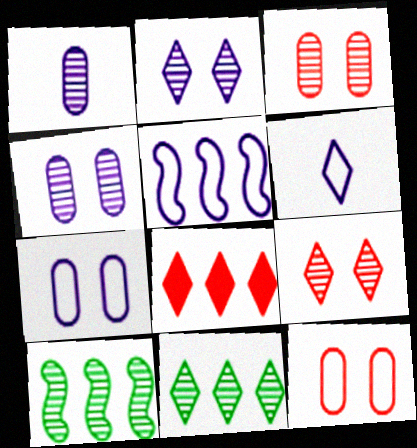[[1, 9, 10], 
[5, 6, 7]]